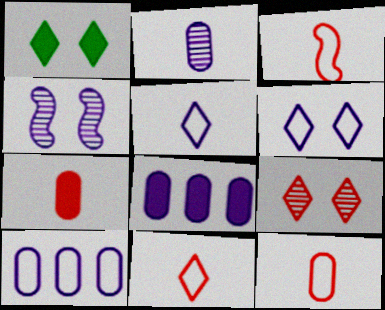[[1, 6, 9], 
[3, 11, 12], 
[4, 5, 8]]